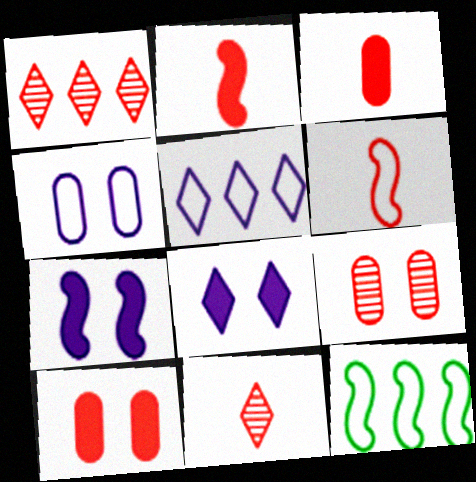[[1, 6, 10], 
[3, 6, 11]]